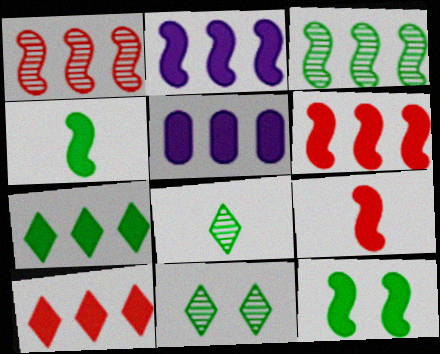[[2, 9, 12], 
[5, 6, 7]]